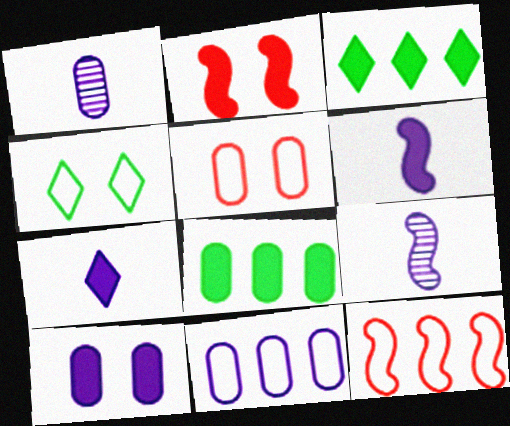[[1, 5, 8], 
[1, 10, 11], 
[2, 7, 8], 
[3, 5, 9]]